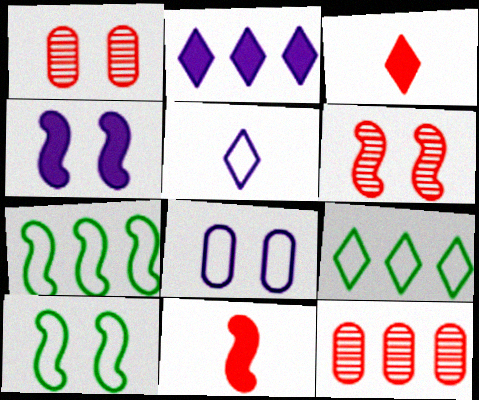[[2, 7, 12], 
[4, 6, 10]]